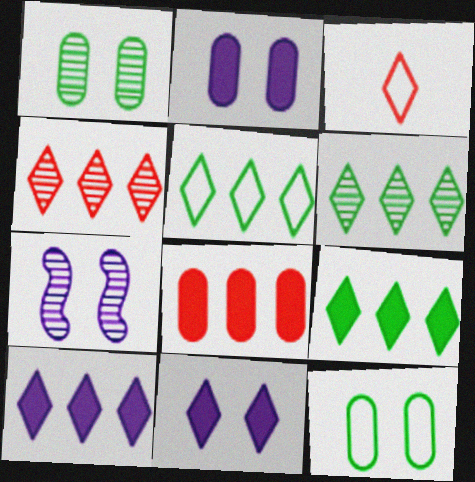[[3, 6, 11], 
[4, 5, 10], 
[5, 6, 9]]